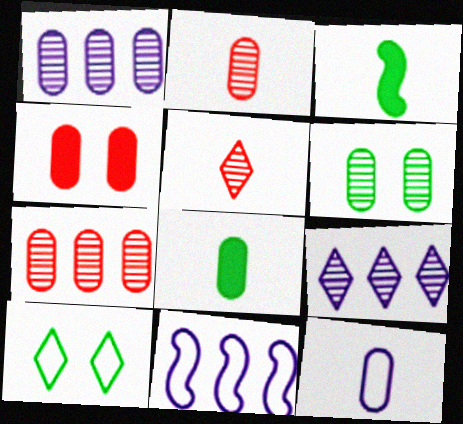[[1, 2, 6], 
[2, 8, 12], 
[3, 5, 12]]